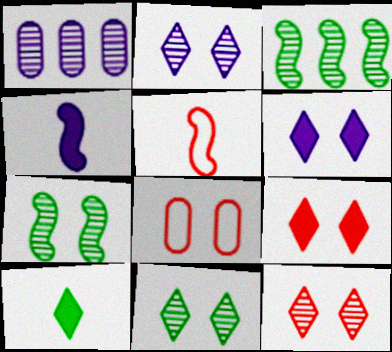[[2, 11, 12], 
[6, 7, 8]]